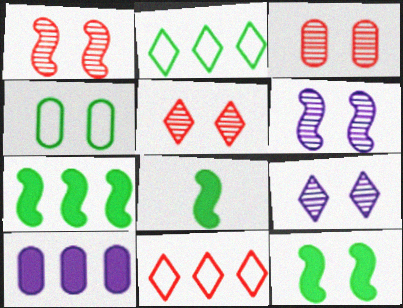[[1, 3, 5], 
[7, 8, 12]]